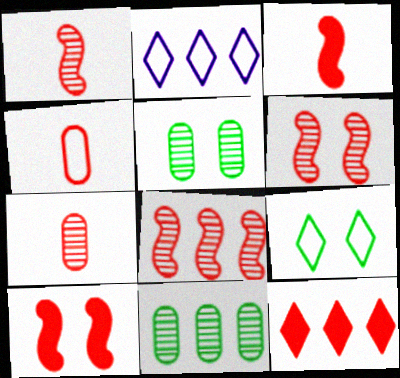[[1, 6, 8], 
[2, 3, 5], 
[4, 6, 12]]